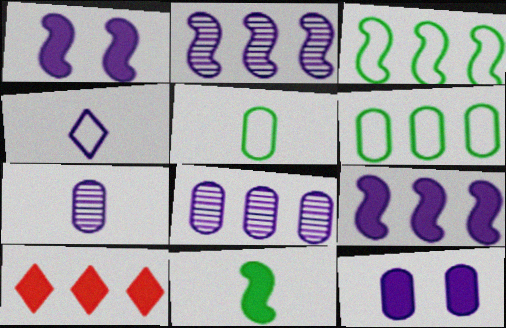[[1, 4, 8], 
[2, 4, 12], 
[2, 6, 10], 
[3, 8, 10], 
[10, 11, 12]]